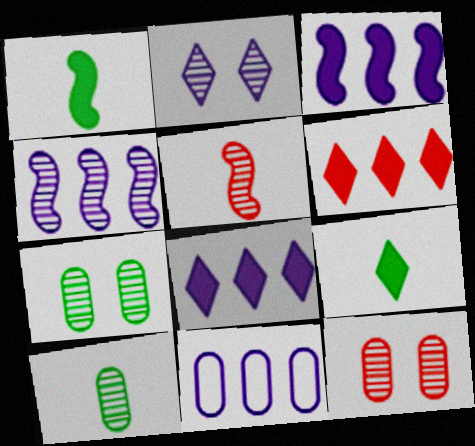[[4, 8, 11]]